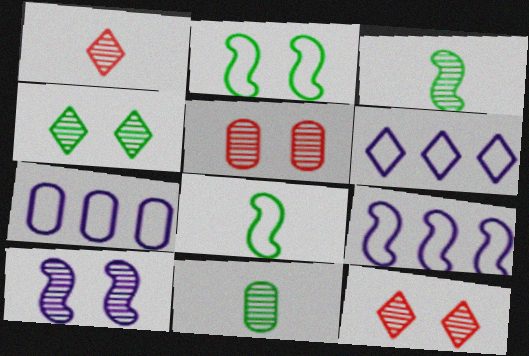[[4, 5, 10], 
[6, 7, 9]]